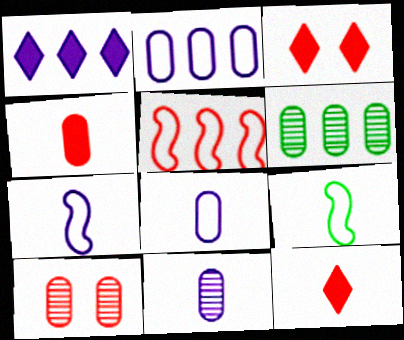[[1, 5, 6], 
[1, 9, 10], 
[3, 6, 7], 
[5, 10, 12], 
[6, 10, 11], 
[9, 11, 12]]